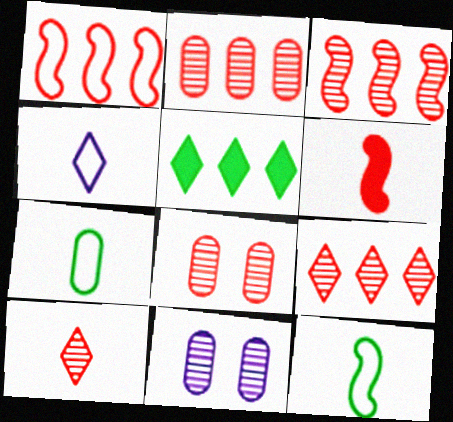[[2, 3, 9], 
[3, 8, 10]]